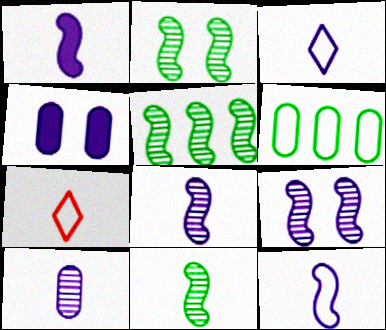[[1, 3, 10], 
[1, 8, 12], 
[2, 5, 11], 
[4, 5, 7]]